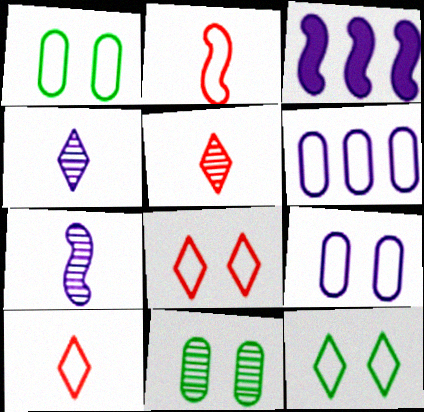[[1, 3, 5], 
[2, 6, 12], 
[3, 4, 9], 
[3, 10, 11]]